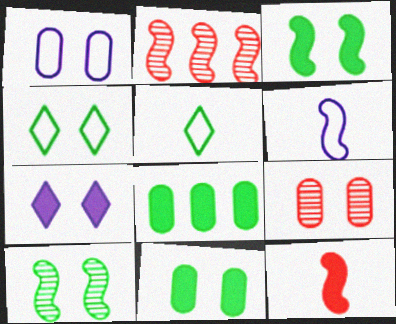[[1, 9, 11], 
[2, 3, 6], 
[4, 10, 11], 
[5, 8, 10], 
[7, 8, 12]]